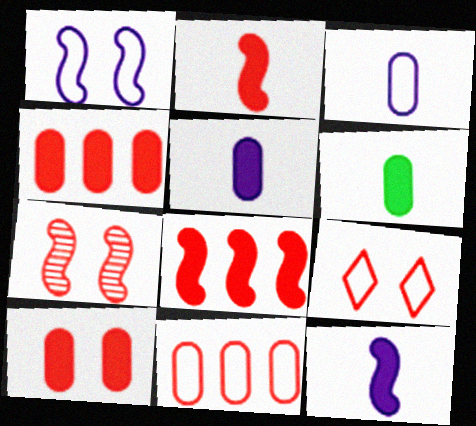[[7, 9, 10]]